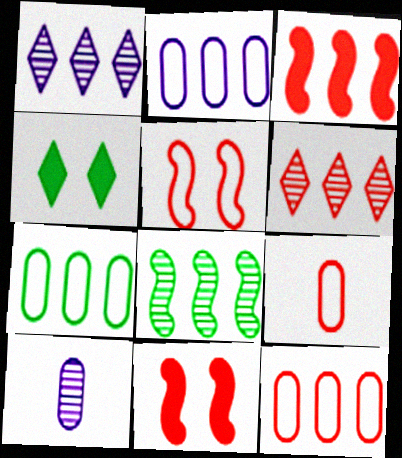[[1, 3, 7], 
[2, 7, 12], 
[3, 6, 12], 
[6, 9, 11]]